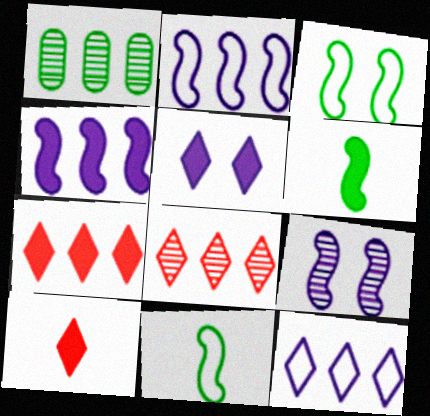[[1, 2, 7]]